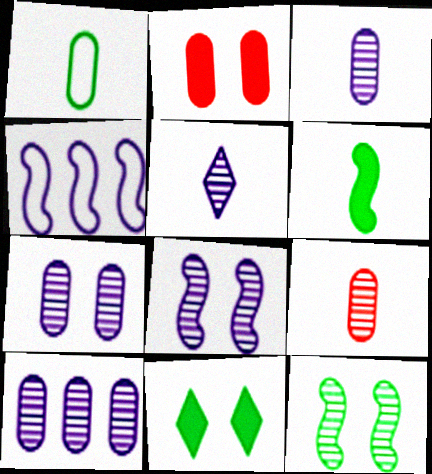[[1, 2, 10], 
[3, 7, 10], 
[4, 9, 11], 
[5, 8, 10]]